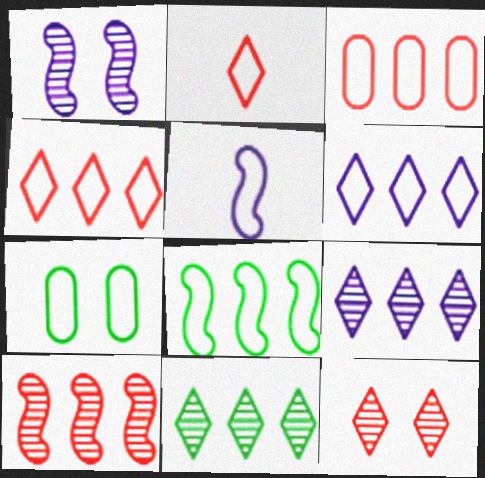[[3, 6, 8], 
[4, 5, 7]]